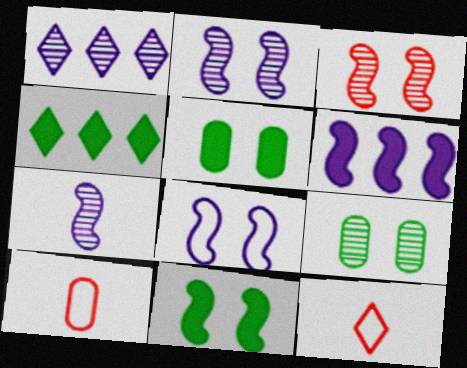[[1, 10, 11], 
[2, 4, 10], 
[3, 8, 11], 
[6, 7, 8], 
[6, 9, 12]]